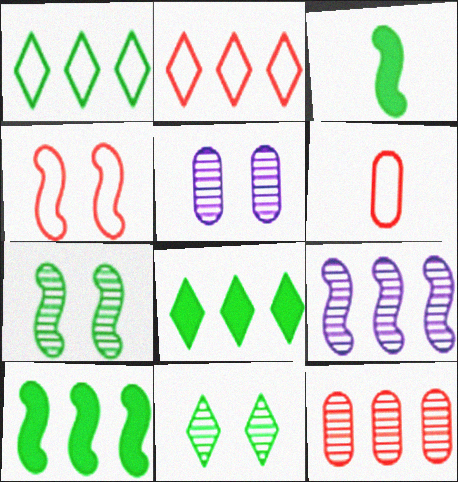[[2, 3, 5], 
[2, 4, 6], 
[3, 4, 9]]